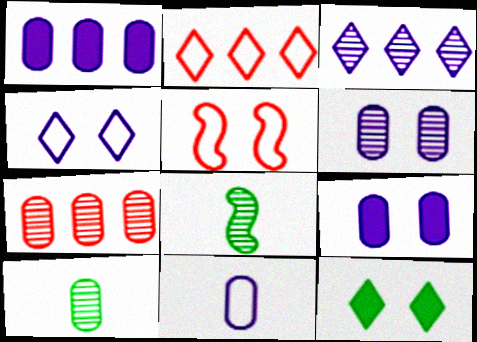[[1, 6, 11], 
[2, 8, 9], 
[5, 6, 12], 
[6, 7, 10]]